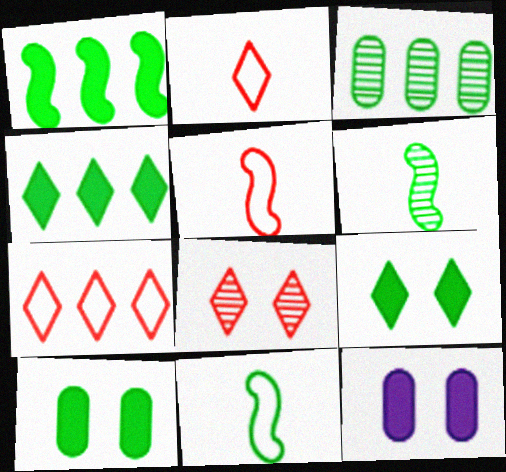[[3, 9, 11], 
[6, 7, 12]]